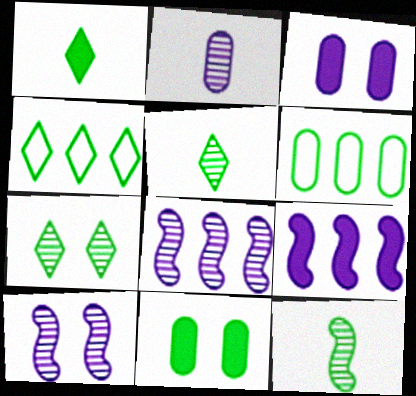[[1, 4, 7], 
[4, 11, 12]]